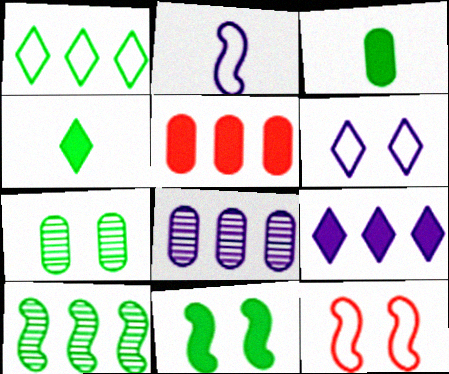[[4, 8, 12]]